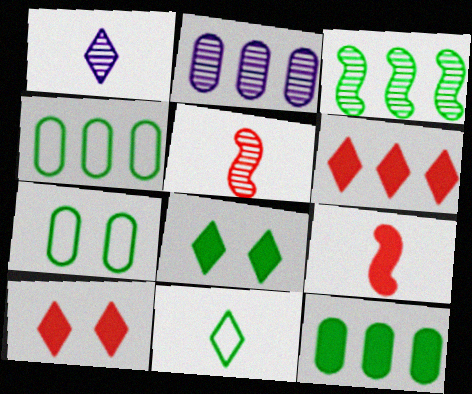[]